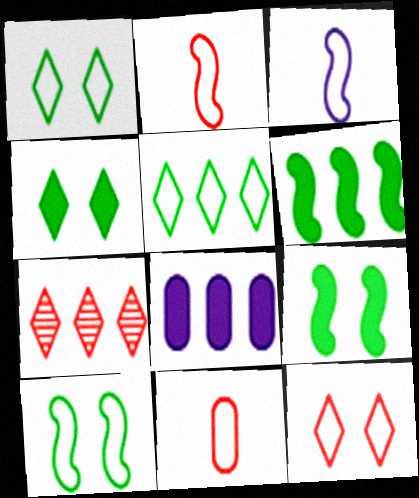[]